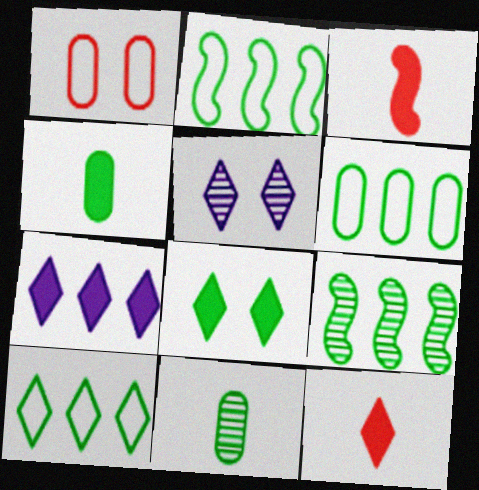[[2, 6, 10], 
[2, 8, 11], 
[3, 5, 6], 
[5, 10, 12], 
[7, 8, 12]]